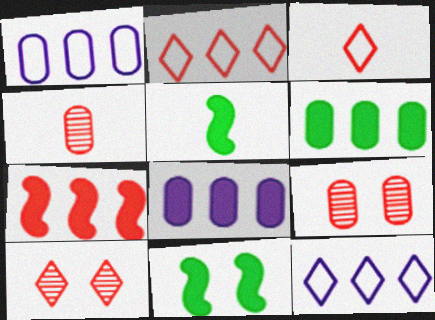[[1, 5, 10], 
[3, 7, 9], 
[4, 11, 12], 
[5, 9, 12]]